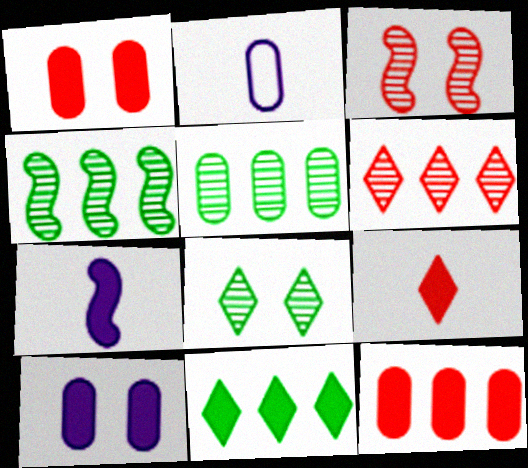[[1, 2, 5], 
[1, 7, 11], 
[2, 3, 11]]